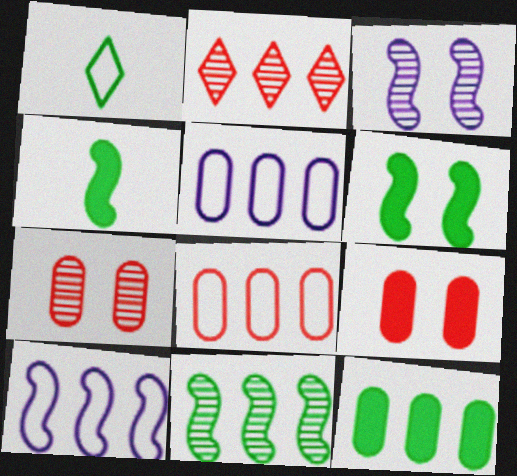[[2, 10, 12]]